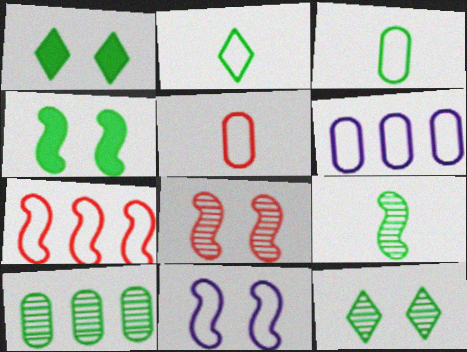[[2, 4, 10], 
[4, 8, 11], 
[9, 10, 12]]